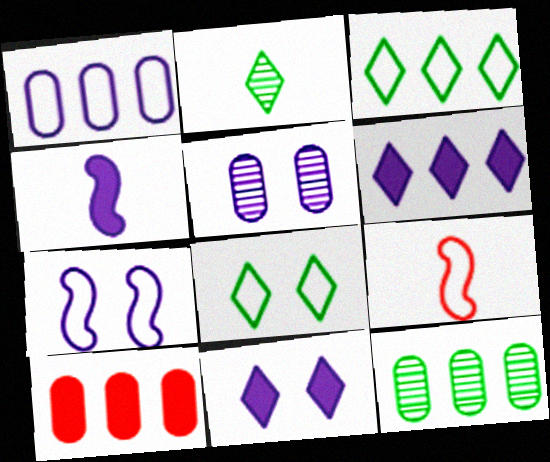[[1, 8, 9], 
[1, 10, 12], 
[2, 7, 10], 
[5, 7, 11], 
[9, 11, 12]]